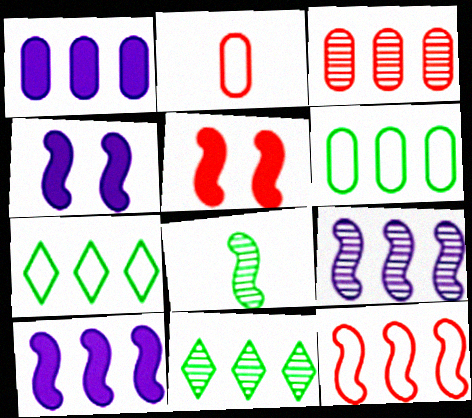[[1, 3, 6], 
[1, 11, 12], 
[2, 4, 11], 
[3, 7, 10], 
[3, 9, 11], 
[4, 8, 12]]